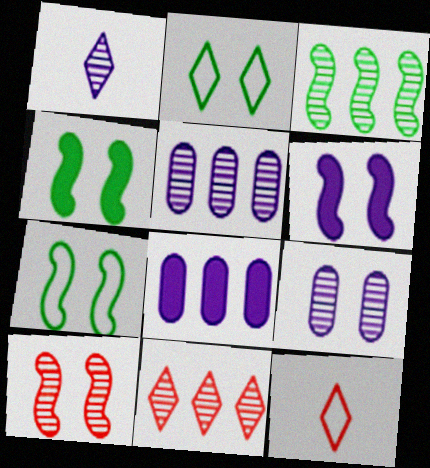[[3, 5, 11], 
[4, 5, 12], 
[6, 7, 10]]